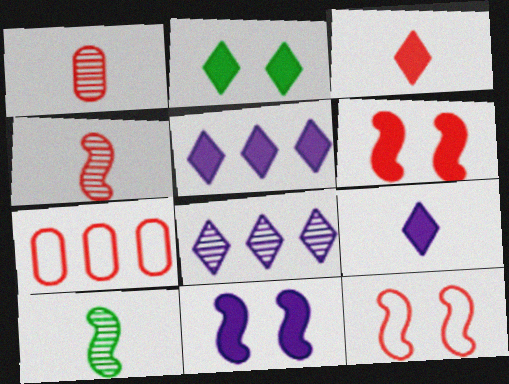[[2, 3, 5]]